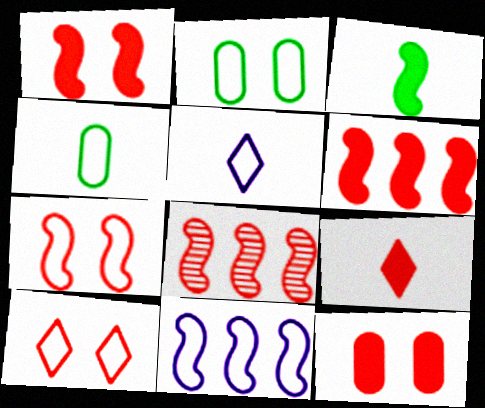[[4, 10, 11], 
[6, 9, 12]]